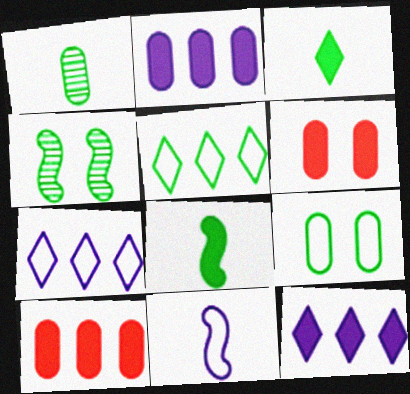[[6, 8, 12]]